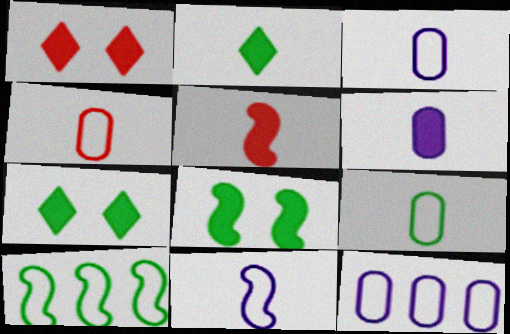[[2, 5, 6], 
[3, 4, 9]]